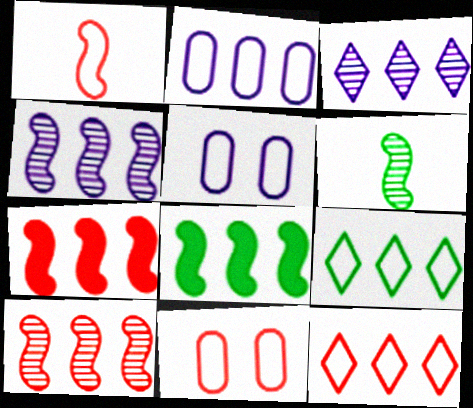[[1, 5, 9], 
[1, 11, 12]]